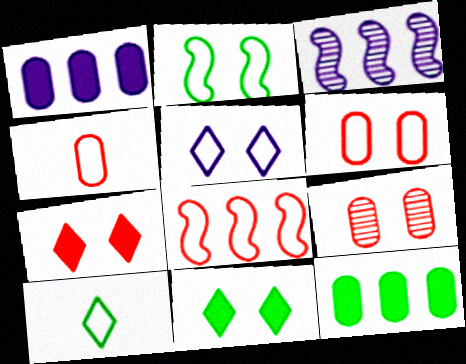[[2, 5, 6], 
[3, 4, 11]]